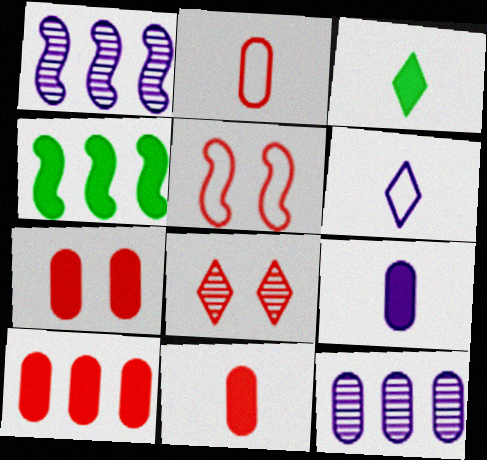[[3, 5, 12], 
[5, 7, 8], 
[7, 10, 11]]